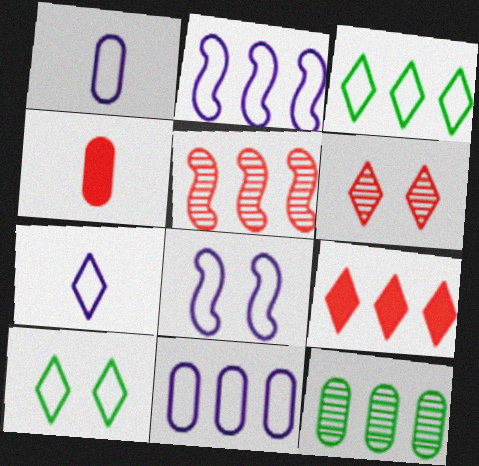[[2, 9, 12], 
[7, 8, 11]]